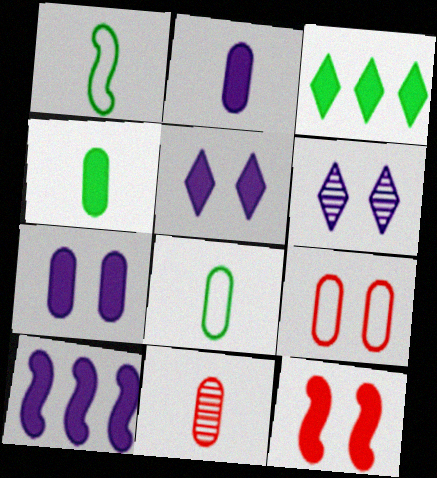[[2, 3, 12], 
[2, 5, 10], 
[2, 8, 11]]